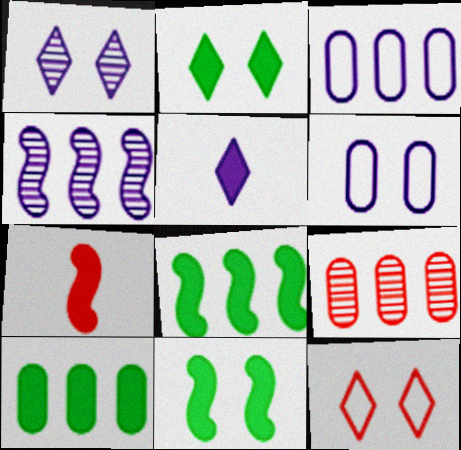[[1, 2, 12], 
[3, 9, 10], 
[4, 5, 6], 
[7, 9, 12]]